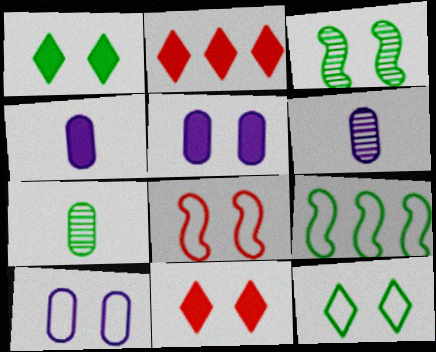[[1, 7, 9], 
[3, 10, 11], 
[6, 9, 11], 
[8, 10, 12]]